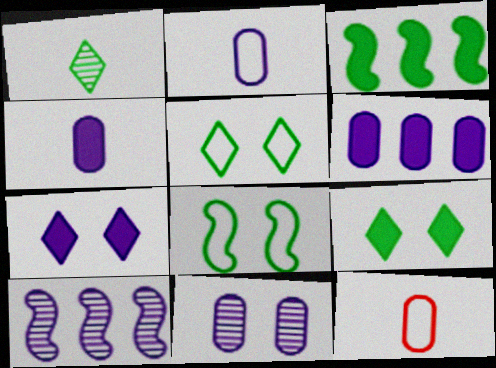[[2, 6, 11], 
[2, 7, 10], 
[9, 10, 12]]